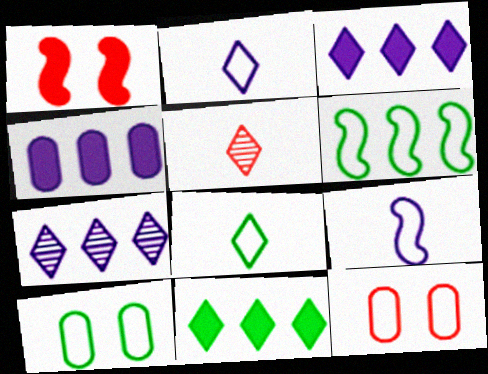[[2, 6, 12], 
[6, 8, 10]]